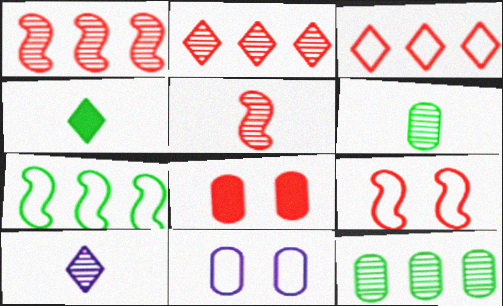[[1, 4, 11], 
[3, 5, 8], 
[5, 6, 10], 
[7, 8, 10]]